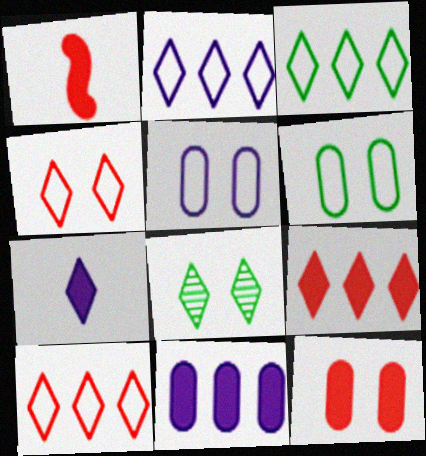[[1, 9, 12], 
[2, 3, 10], 
[7, 8, 10]]